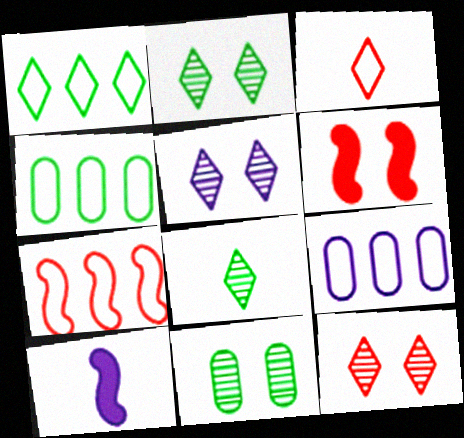[[1, 7, 9], 
[2, 5, 12], 
[4, 10, 12], 
[5, 9, 10], 
[6, 8, 9]]